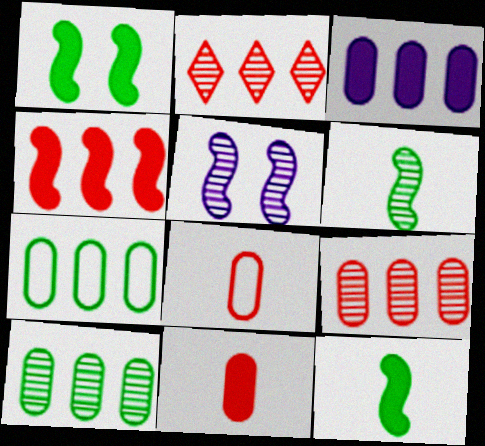[[3, 7, 9]]